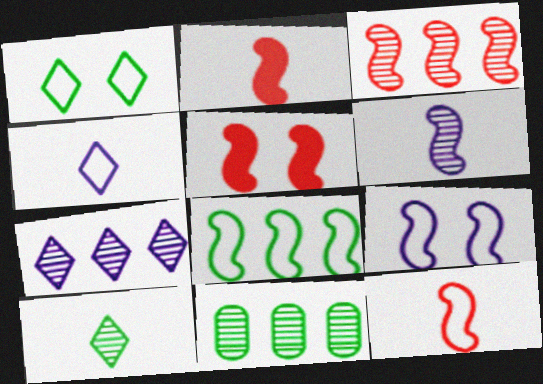[[3, 5, 12], 
[3, 7, 11], 
[4, 5, 11], 
[5, 6, 8], 
[8, 9, 12]]